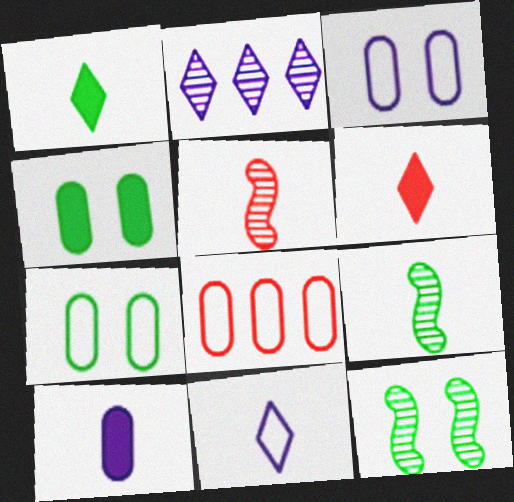[]